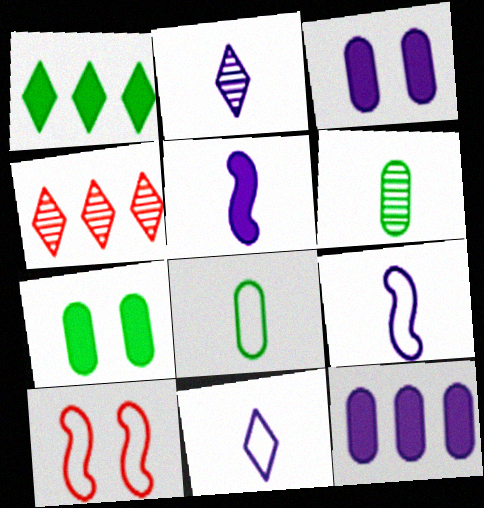[[4, 7, 9]]